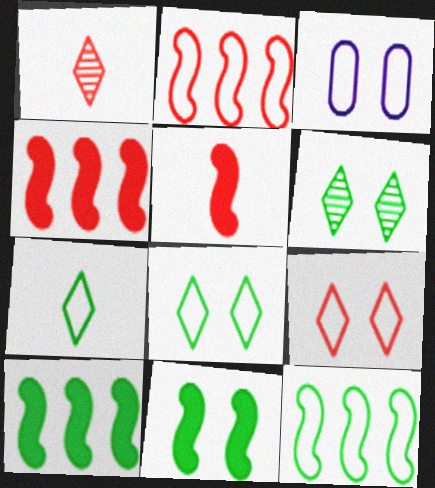[[1, 3, 10], 
[2, 3, 7]]